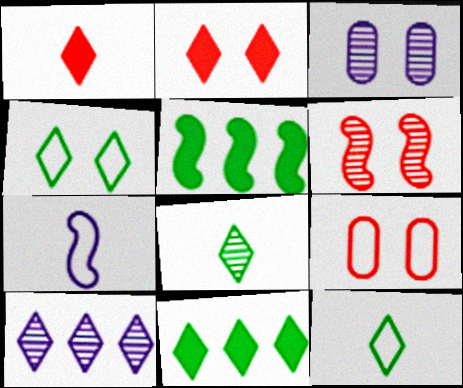[[1, 4, 10], 
[2, 6, 9], 
[2, 10, 12], 
[4, 8, 11], 
[5, 6, 7]]